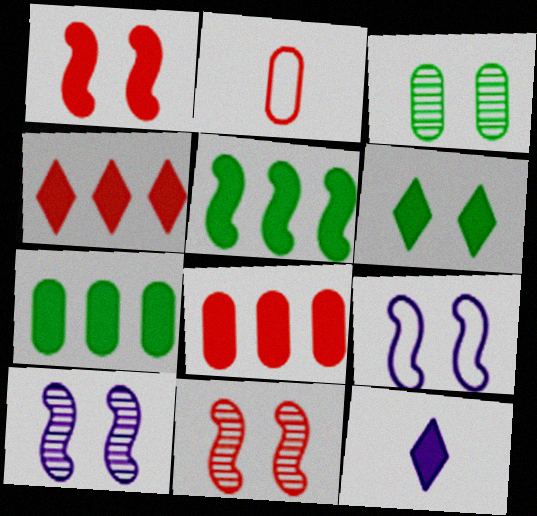[[1, 7, 12], 
[2, 4, 11], 
[4, 6, 12]]